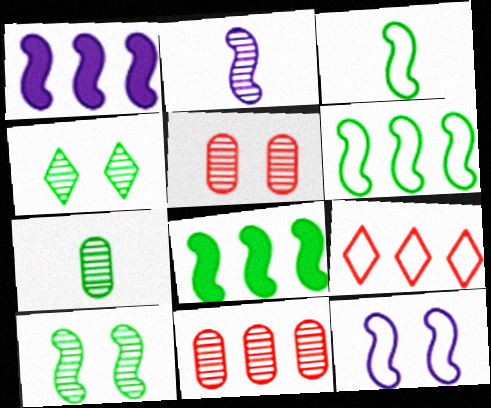[[1, 2, 12], 
[2, 4, 11], 
[3, 8, 10]]